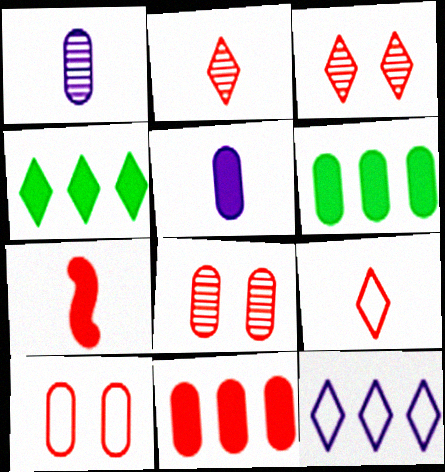[[1, 6, 10]]